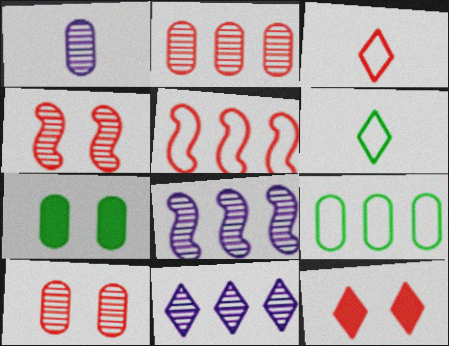[[3, 7, 8], 
[6, 11, 12]]